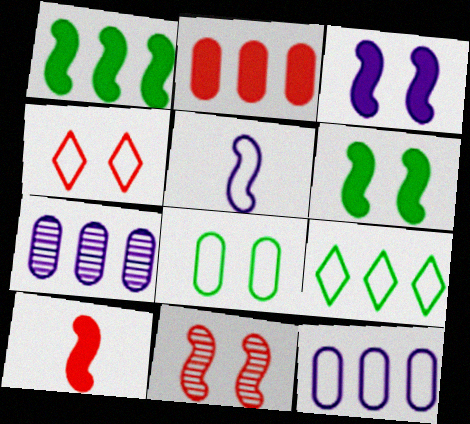[[1, 3, 10], 
[1, 5, 11]]